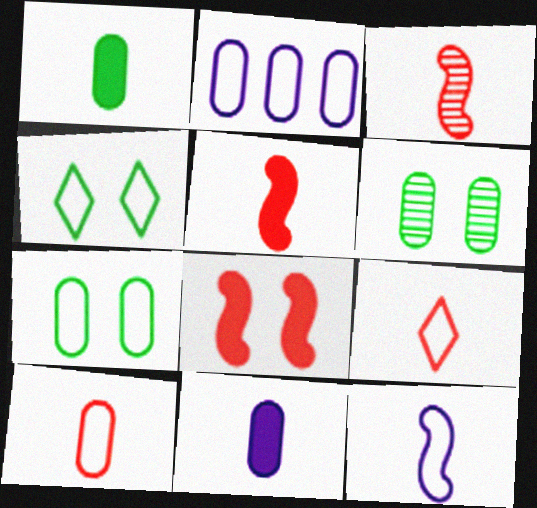[[2, 7, 10]]